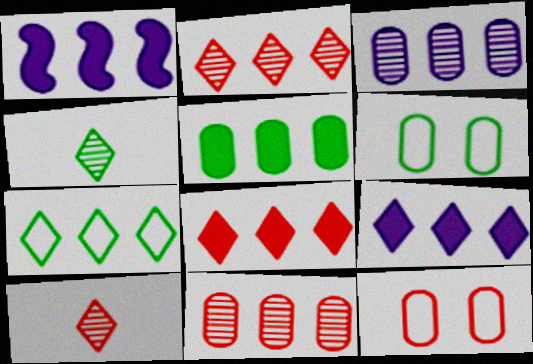[[1, 4, 12], 
[1, 5, 8], 
[1, 6, 10], 
[1, 7, 11], 
[2, 7, 9]]